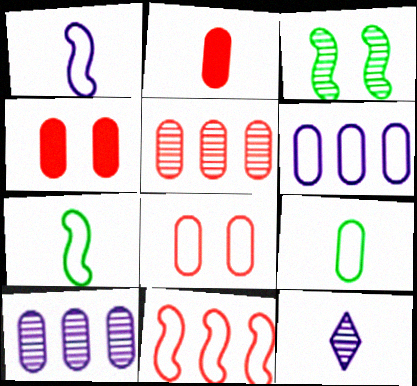[[2, 5, 8], 
[2, 7, 12], 
[3, 5, 12], 
[4, 9, 10], 
[6, 8, 9]]